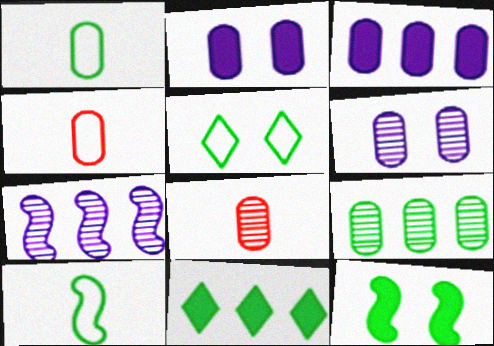[[2, 4, 9], 
[6, 8, 9]]